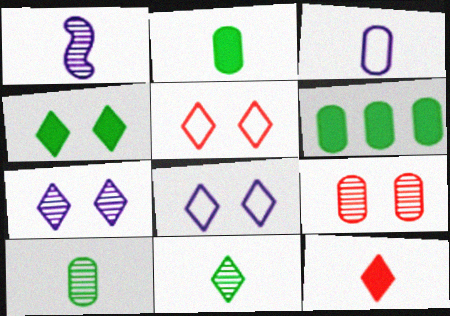[[1, 5, 6], 
[3, 6, 9], 
[4, 5, 7]]